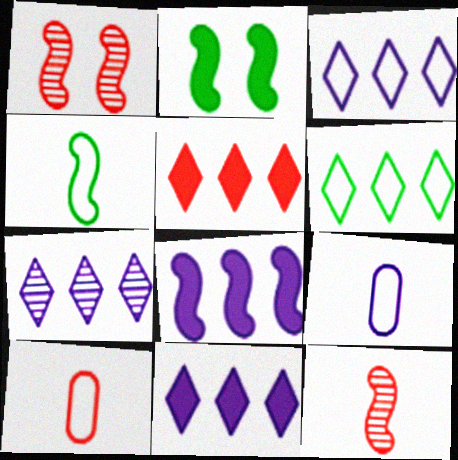[[1, 4, 8], 
[1, 5, 10], 
[2, 7, 10], 
[3, 7, 11], 
[5, 6, 7]]